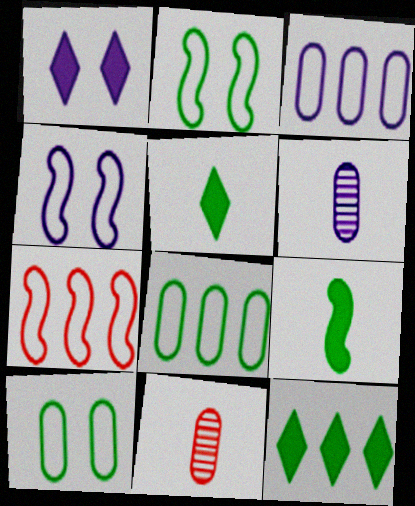[[4, 11, 12]]